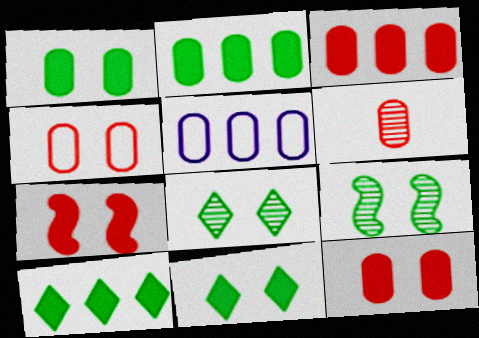[[1, 5, 6], 
[3, 4, 6]]